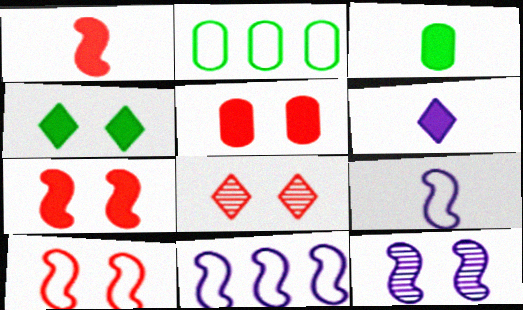[[1, 3, 6], 
[3, 8, 11], 
[5, 8, 10]]